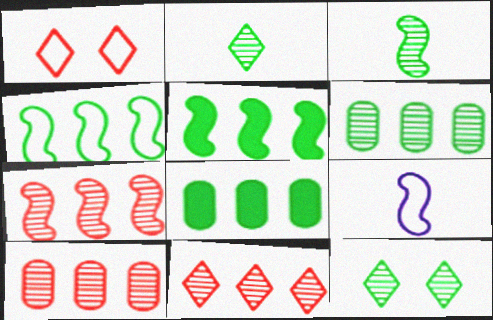[[3, 6, 12], 
[7, 10, 11]]